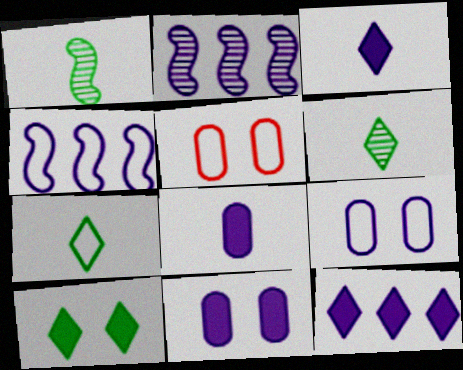[[1, 5, 12], 
[2, 3, 9], 
[4, 5, 7]]